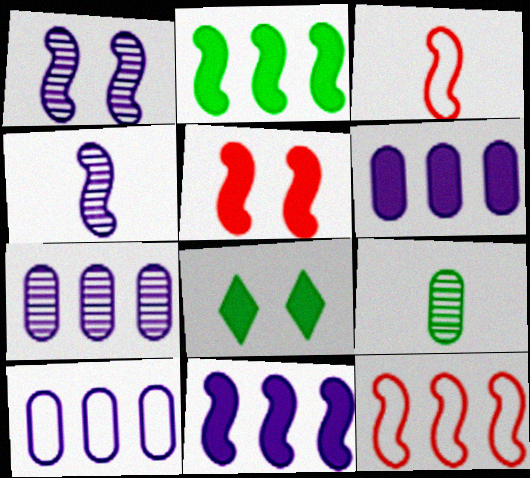[[1, 2, 3], 
[3, 7, 8], 
[6, 7, 10]]